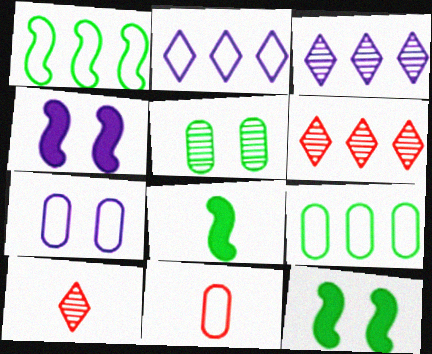[[3, 11, 12], 
[4, 9, 10], 
[6, 7, 8], 
[7, 9, 11]]